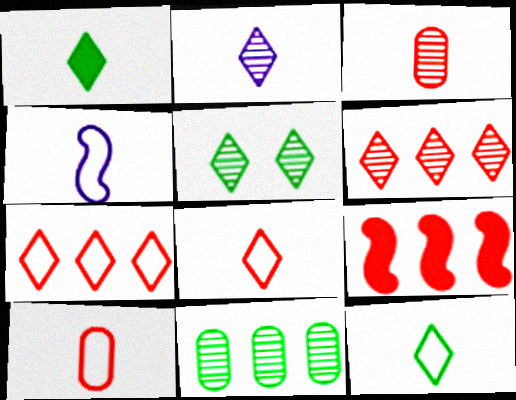[[1, 2, 8], 
[1, 3, 4], 
[2, 5, 6], 
[4, 10, 12]]